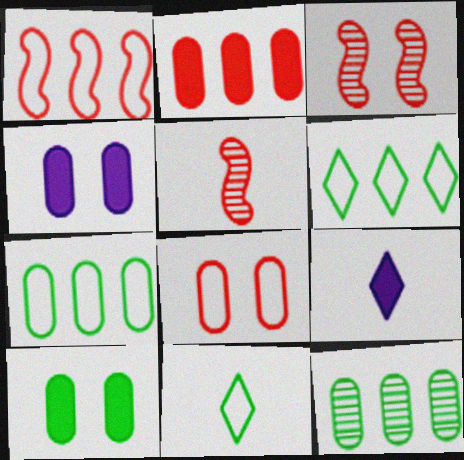[[3, 7, 9], 
[4, 5, 6]]